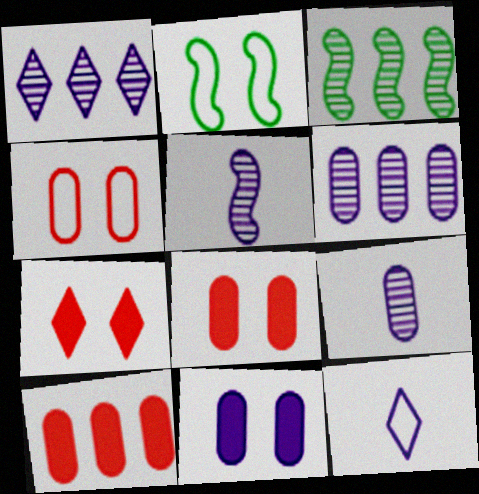[[3, 8, 12]]